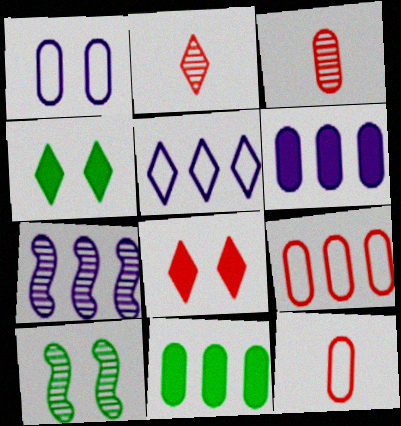[[1, 3, 11], 
[1, 8, 10], 
[2, 4, 5], 
[4, 7, 12], 
[5, 6, 7]]